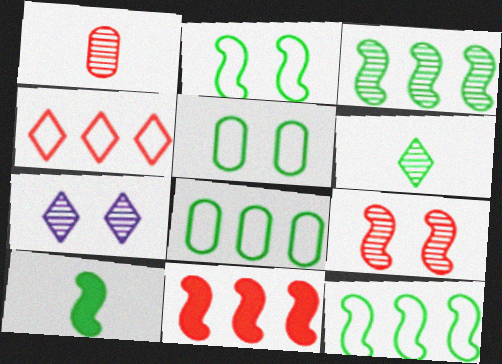[[1, 3, 7], 
[2, 3, 10]]